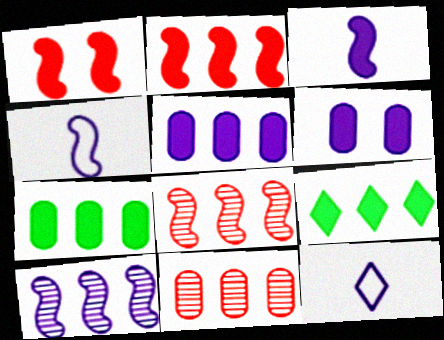[[2, 5, 9], 
[6, 10, 12]]